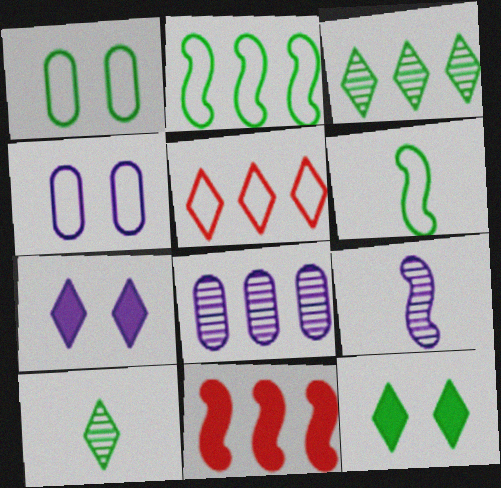[[4, 5, 6], 
[4, 10, 11], 
[5, 7, 10]]